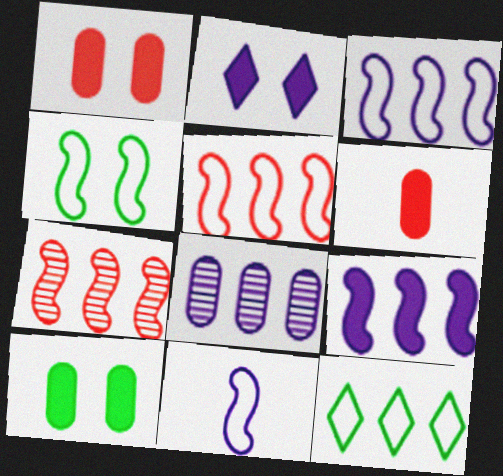[[2, 8, 11], 
[4, 5, 11]]